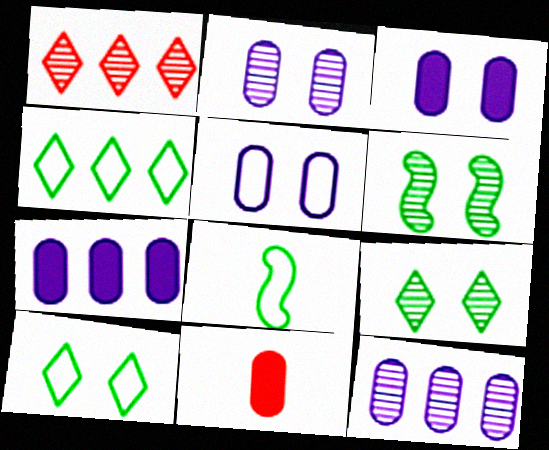[[1, 3, 8], 
[2, 3, 5]]